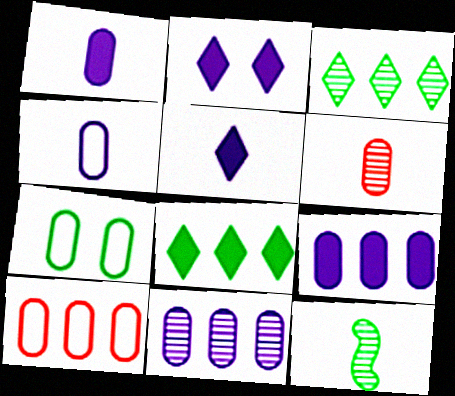[[2, 10, 12], 
[4, 7, 10], 
[6, 7, 9], 
[7, 8, 12]]